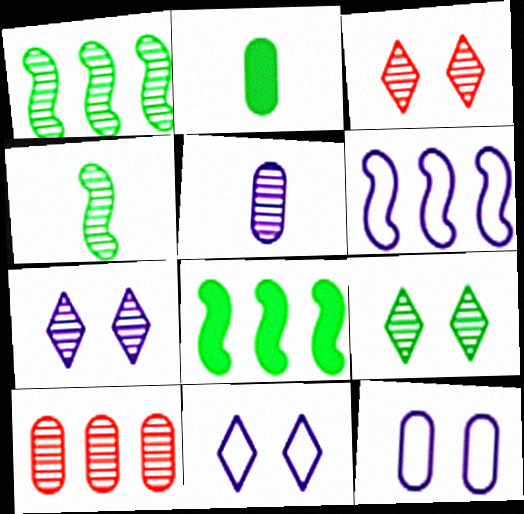[[1, 3, 5], 
[2, 3, 6], 
[2, 10, 12], 
[3, 7, 9], 
[4, 7, 10]]